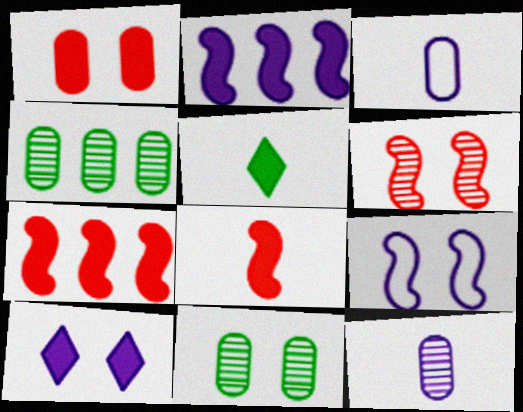[[1, 2, 5], 
[1, 3, 4]]